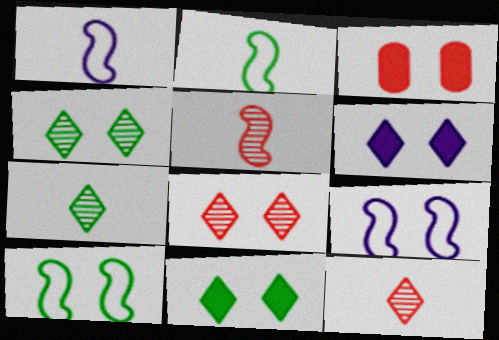[[3, 4, 9]]